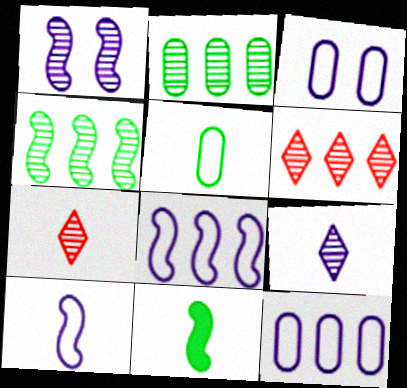[[1, 2, 7], 
[3, 6, 11]]